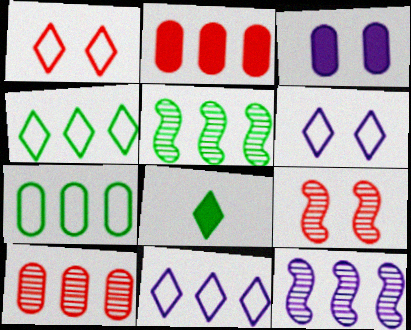[[2, 4, 12], 
[2, 5, 11]]